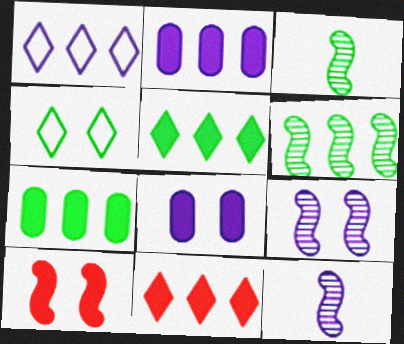[[1, 8, 12], 
[3, 4, 7]]